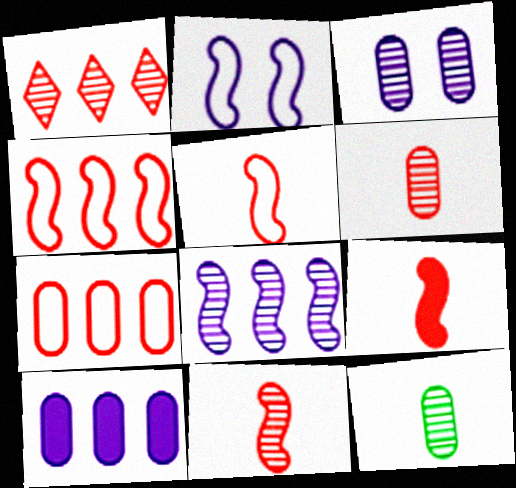[[5, 9, 11]]